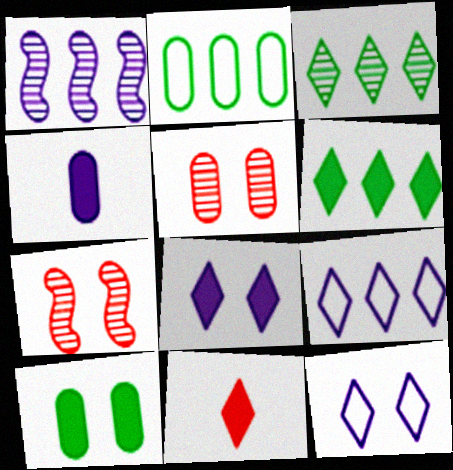[[1, 4, 12], 
[2, 4, 5], 
[3, 11, 12], 
[6, 8, 11], 
[7, 10, 12]]